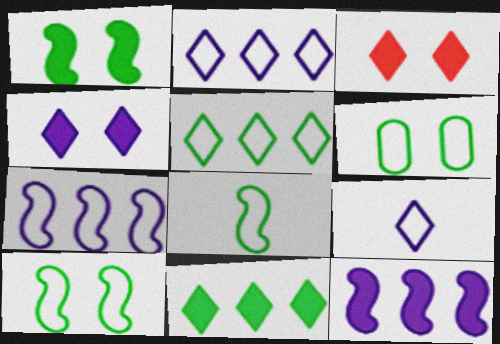[[5, 6, 8]]